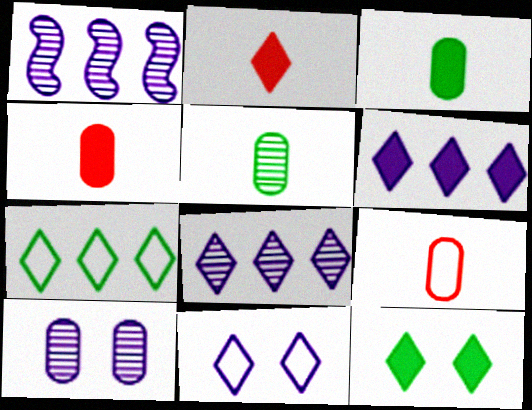[[1, 9, 12], 
[2, 6, 12]]